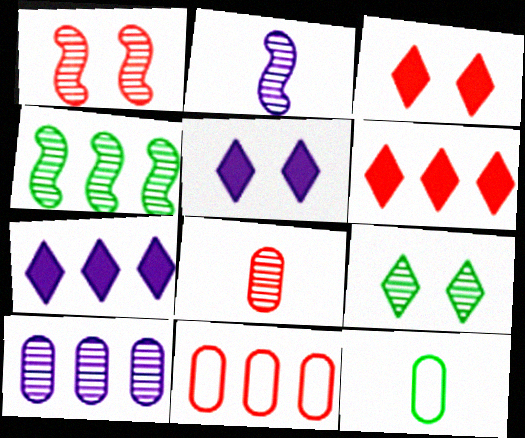[[1, 2, 4], 
[1, 7, 12], 
[4, 7, 11]]